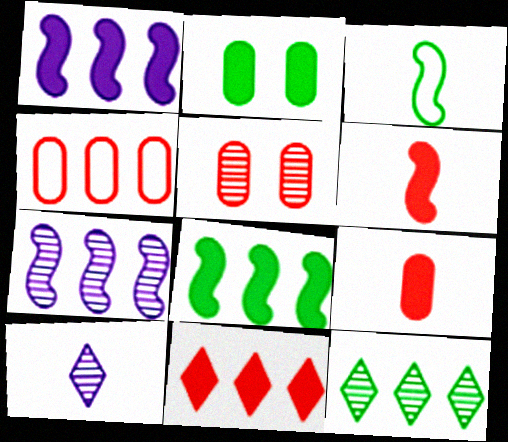[[1, 4, 12], 
[2, 3, 12], 
[3, 9, 10], 
[4, 5, 9]]